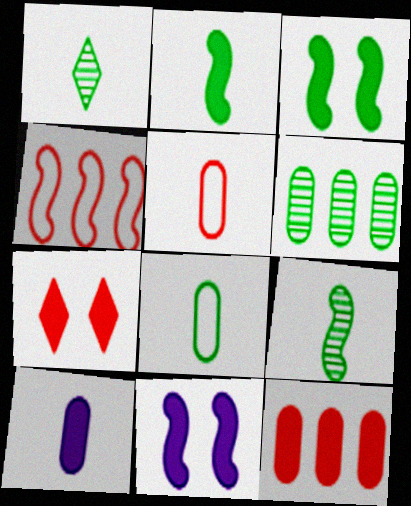[[1, 2, 8], 
[4, 9, 11]]